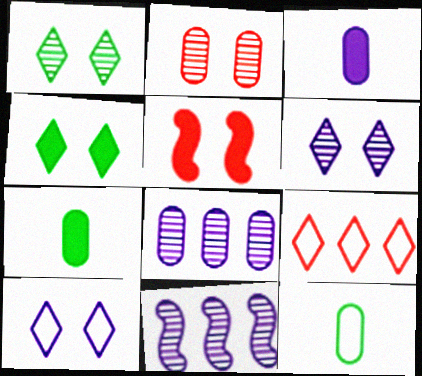[[3, 10, 11]]